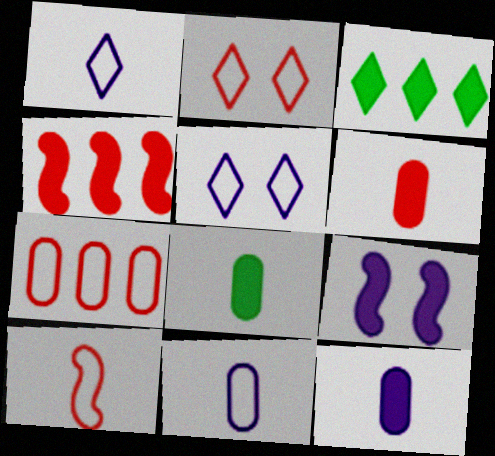[[2, 7, 10], 
[3, 6, 9], 
[6, 8, 12]]